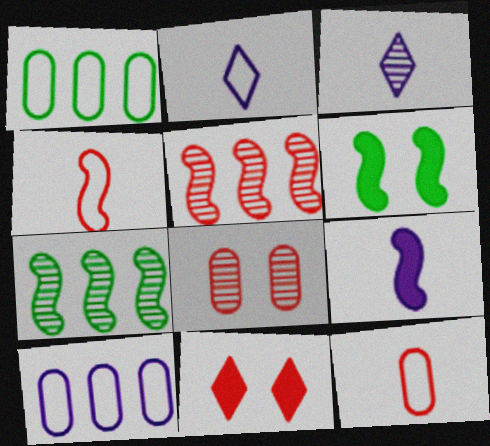[[3, 7, 8], 
[5, 11, 12]]